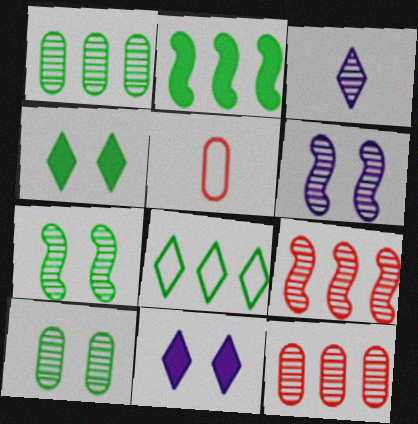[[1, 2, 8], 
[3, 7, 12], 
[3, 9, 10]]